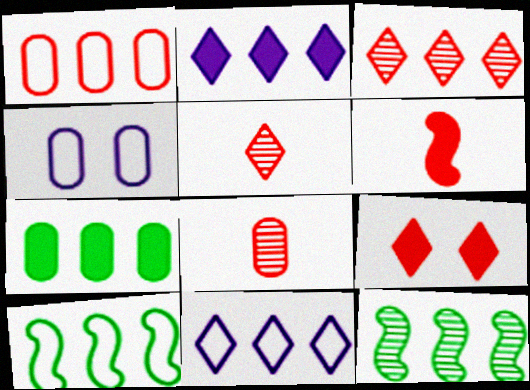[[1, 2, 12], 
[1, 10, 11], 
[4, 7, 8]]